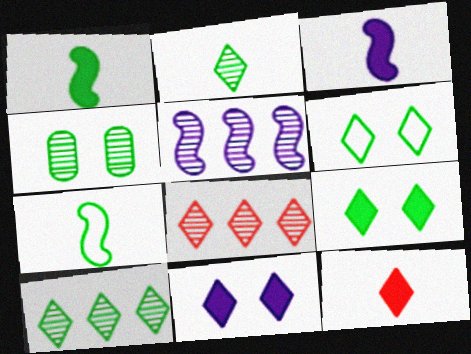[]